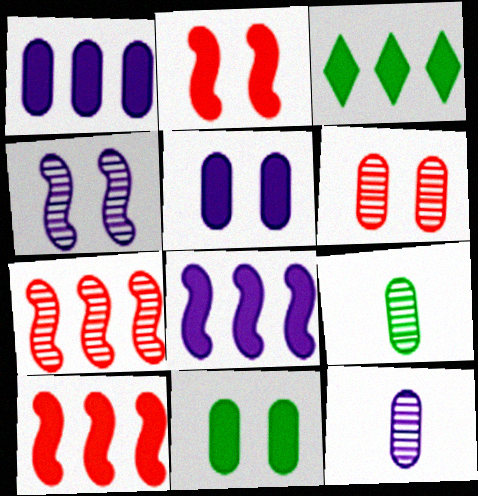[[1, 3, 10]]